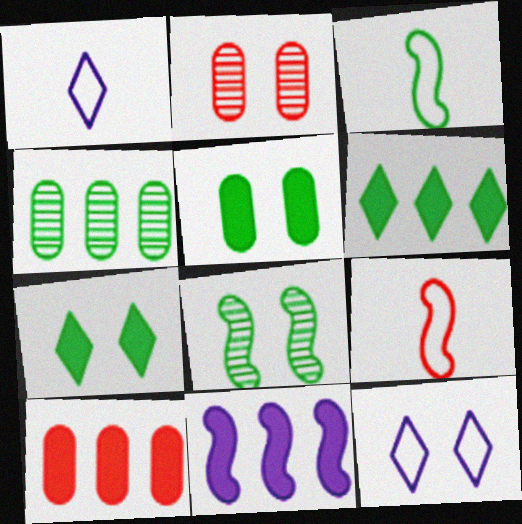[[1, 8, 10], 
[3, 4, 7], 
[6, 10, 11], 
[8, 9, 11]]